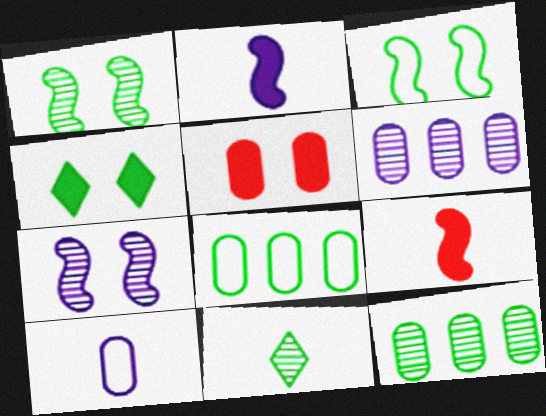[[1, 11, 12], 
[5, 10, 12], 
[9, 10, 11]]